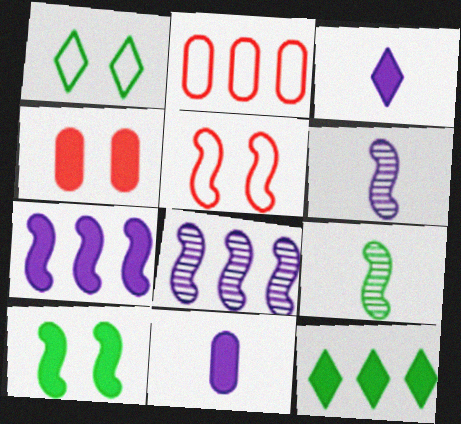[[2, 8, 12], 
[5, 7, 9]]